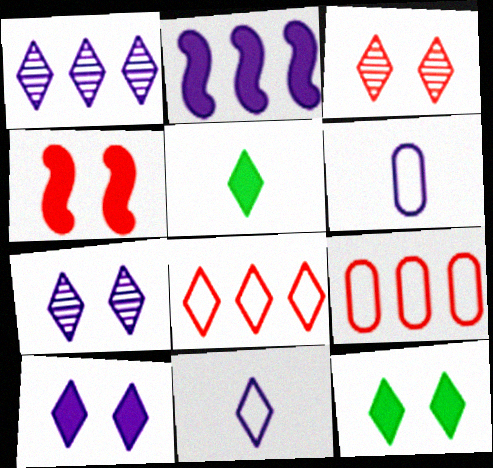[[1, 10, 11], 
[2, 6, 7], 
[5, 7, 8]]